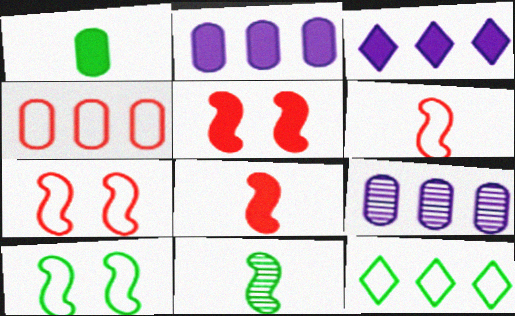[[1, 3, 5]]